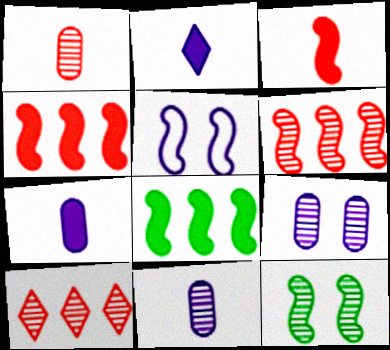[[10, 11, 12]]